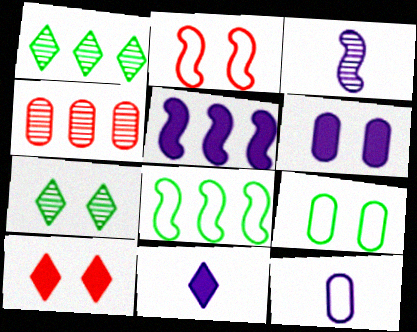[[2, 6, 7], 
[3, 4, 7], 
[3, 11, 12], 
[5, 6, 11]]